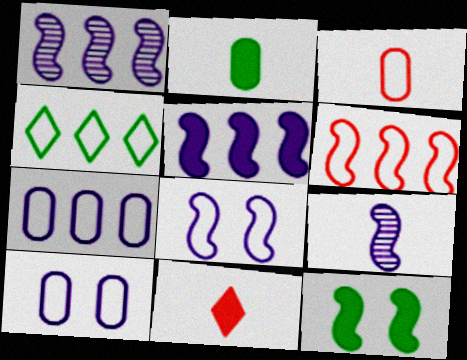[[3, 4, 8], 
[4, 6, 7], 
[5, 8, 9], 
[6, 9, 12]]